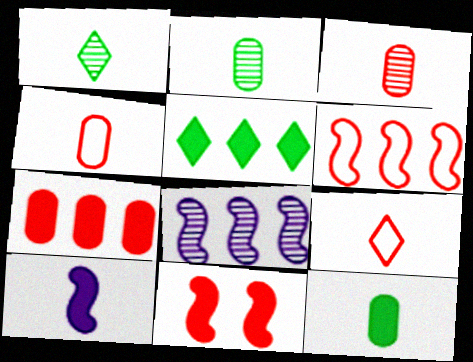[[1, 4, 10], 
[2, 9, 10]]